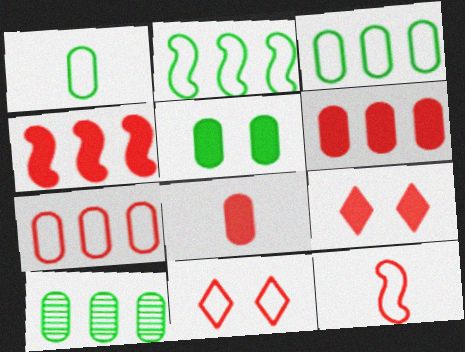[[1, 5, 10], 
[4, 8, 9], 
[7, 11, 12]]